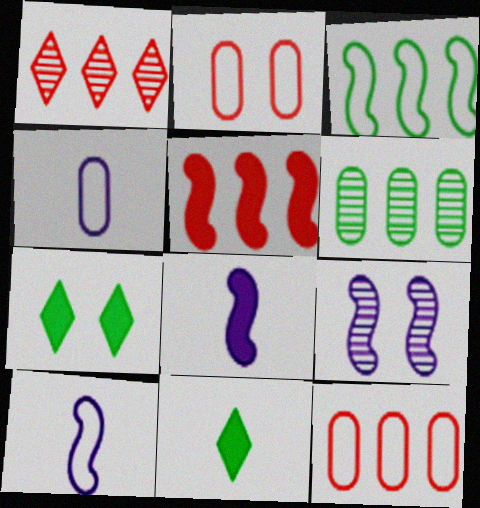[[1, 5, 12], 
[2, 7, 9], 
[9, 11, 12]]